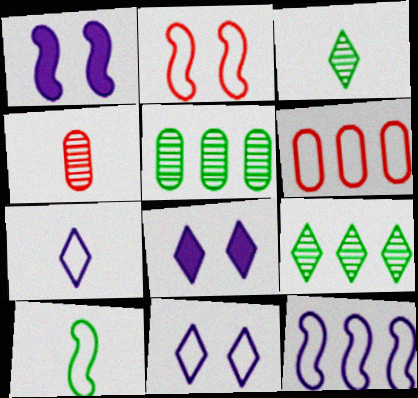[[1, 3, 6], 
[2, 10, 12], 
[6, 10, 11]]